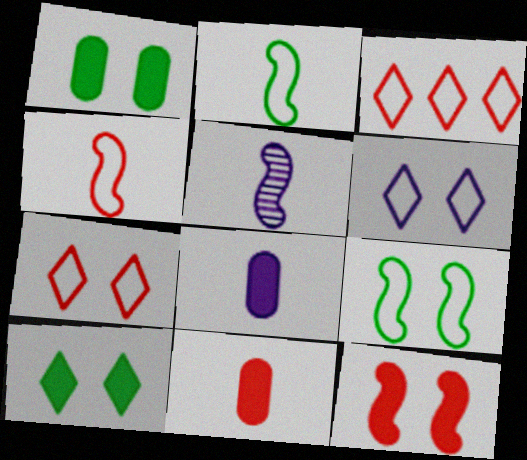[[1, 3, 5]]